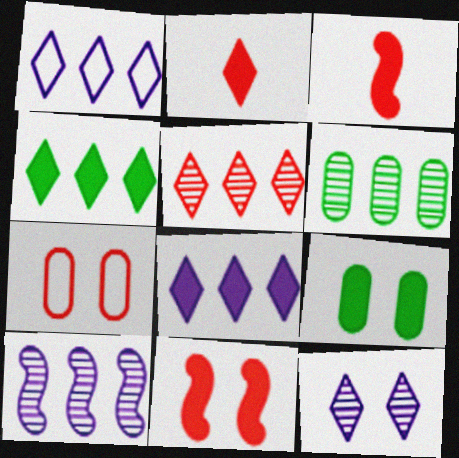[[1, 4, 5], 
[3, 5, 7], 
[3, 8, 9], 
[5, 6, 10]]